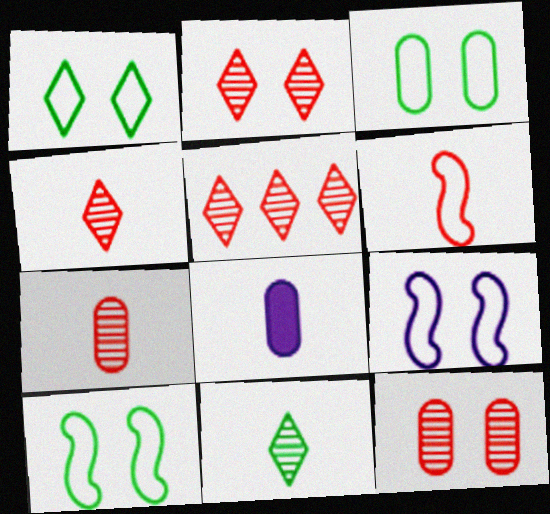[[1, 3, 10], 
[2, 4, 5], 
[5, 8, 10], 
[6, 8, 11]]